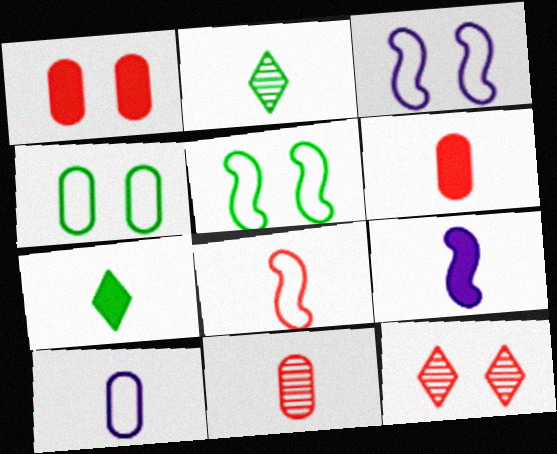[[6, 7, 9]]